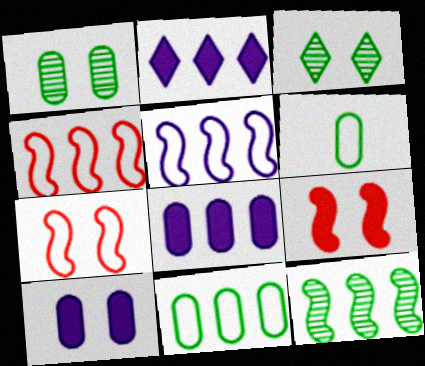[[3, 7, 10]]